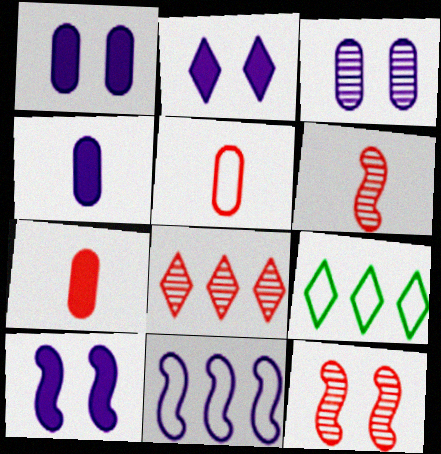[[1, 2, 10], 
[1, 6, 9], 
[4, 9, 12]]